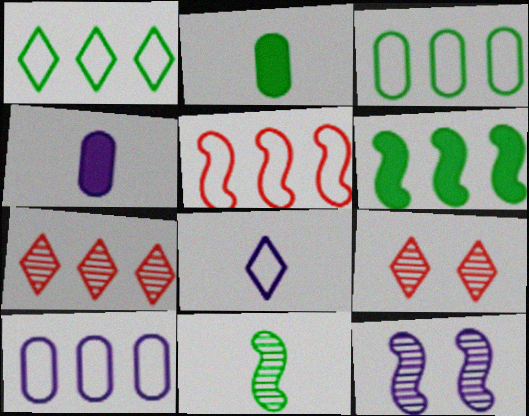[[1, 5, 10], 
[6, 7, 10]]